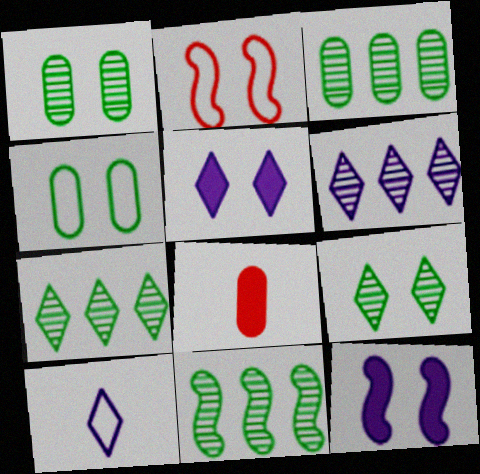[[1, 2, 5], 
[3, 7, 11], 
[5, 6, 10]]